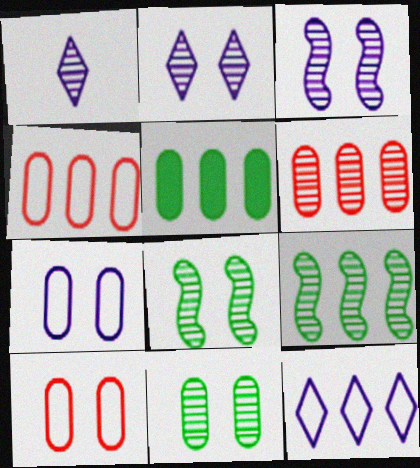[[1, 6, 8]]